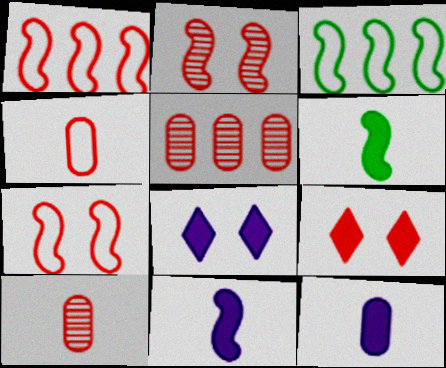[[1, 9, 10], 
[2, 3, 11], 
[3, 8, 10]]